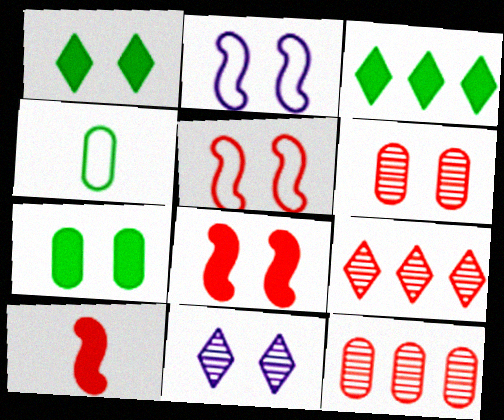[[1, 2, 6], 
[5, 7, 11]]